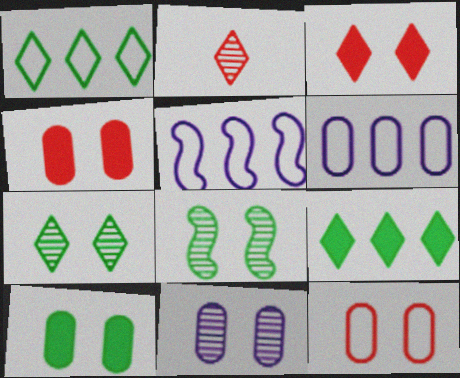[[2, 5, 10], 
[10, 11, 12]]